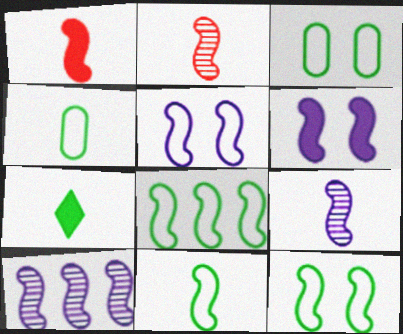[[1, 9, 11], 
[1, 10, 12], 
[2, 6, 8], 
[8, 11, 12]]